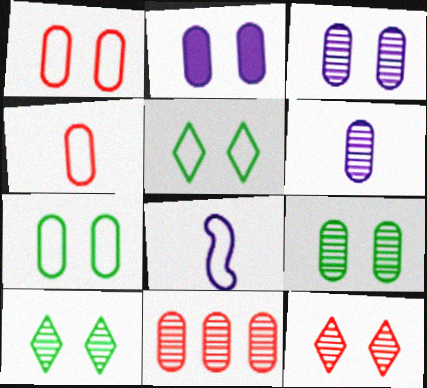[[1, 2, 9], 
[6, 9, 11]]